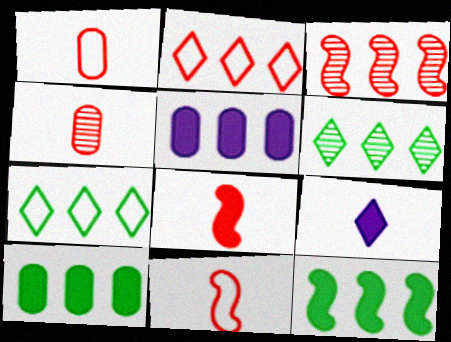[[3, 5, 7]]